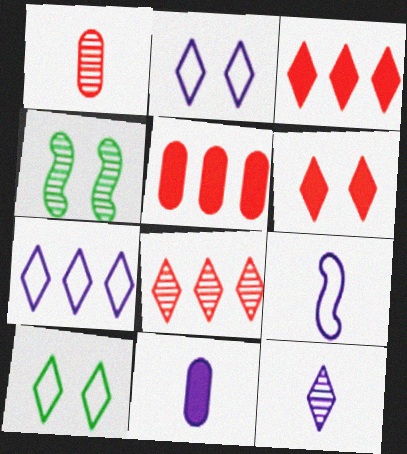[[3, 10, 12], 
[9, 11, 12]]